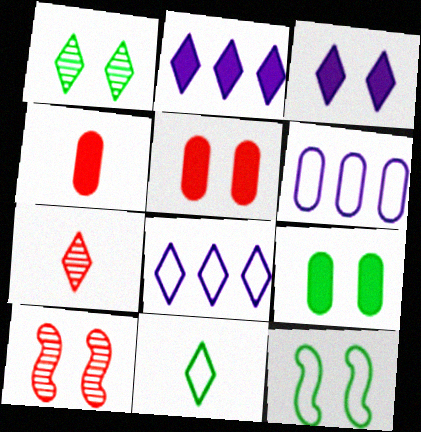[[1, 9, 12]]